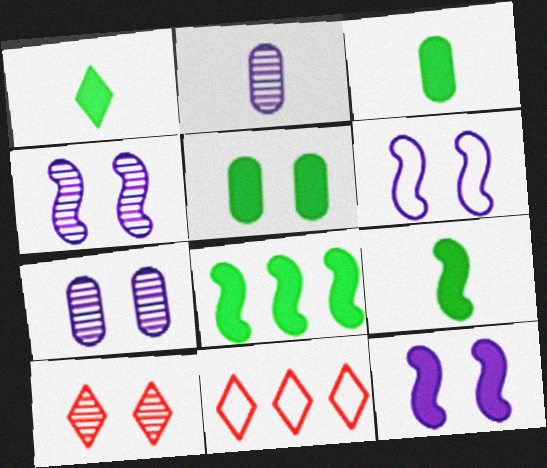[[1, 3, 9], 
[1, 5, 8], 
[3, 4, 11], 
[4, 6, 12], 
[5, 6, 10], 
[7, 9, 11]]